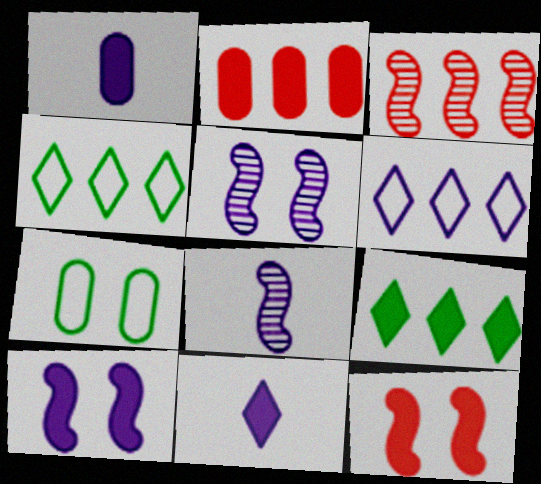[[1, 5, 6], 
[1, 9, 12], 
[3, 7, 11]]